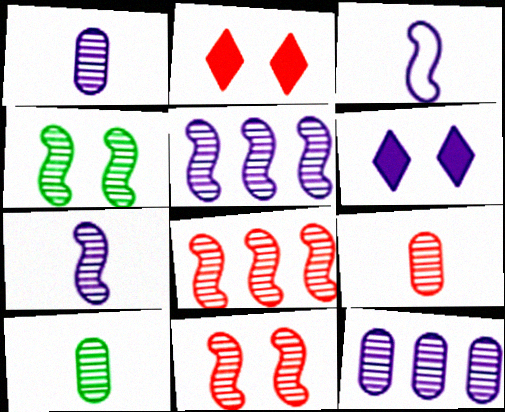[[1, 9, 10], 
[3, 6, 12], 
[4, 7, 8]]